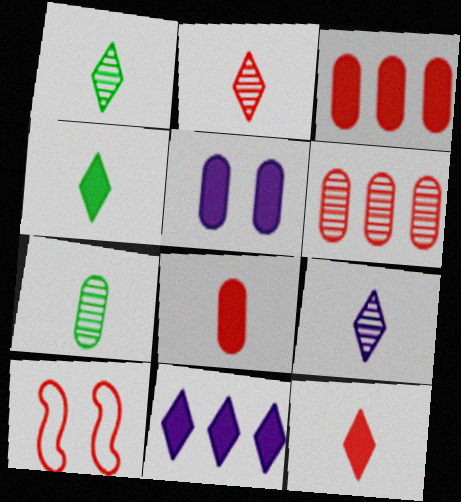[[1, 2, 9], 
[2, 3, 10], 
[6, 10, 12], 
[7, 10, 11]]